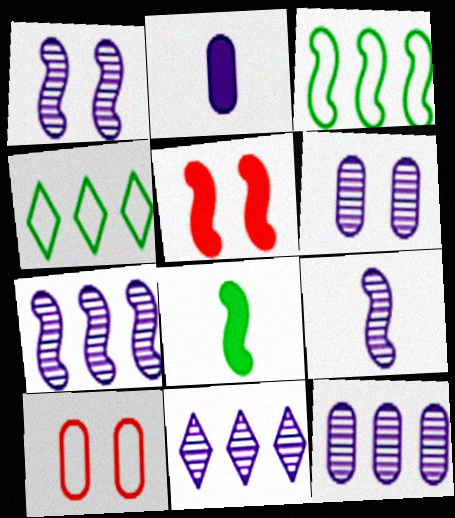[[1, 7, 9], 
[3, 5, 9], 
[6, 9, 11], 
[7, 11, 12], 
[8, 10, 11]]